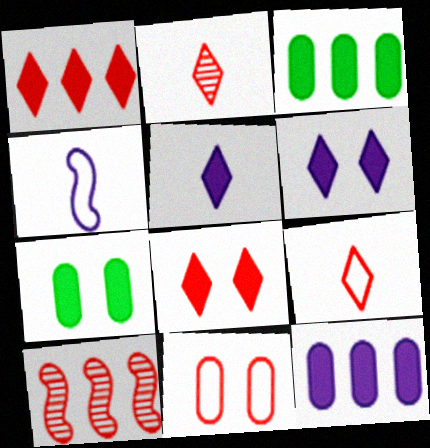[]